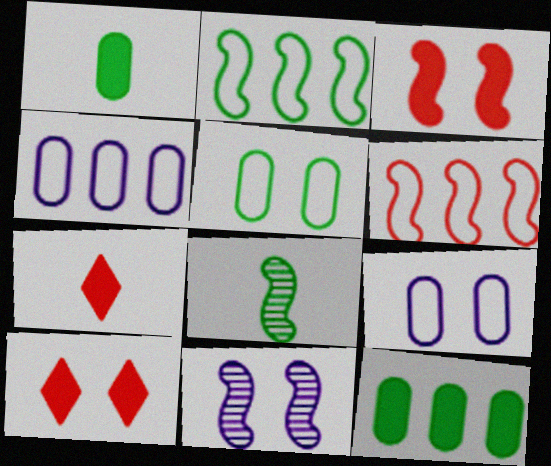[[4, 8, 10], 
[5, 10, 11]]